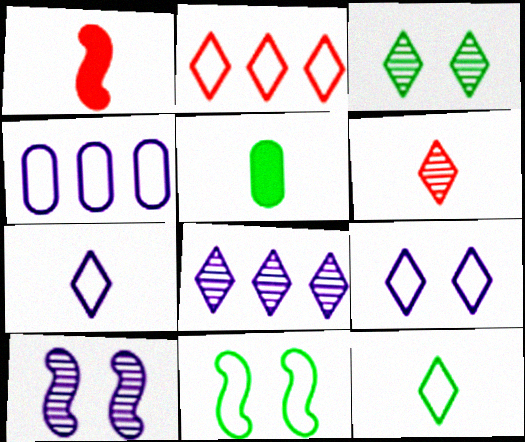[[1, 3, 4], 
[2, 5, 10], 
[2, 9, 12], 
[3, 6, 8]]